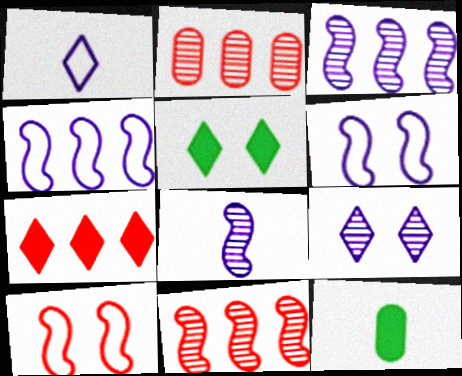[]